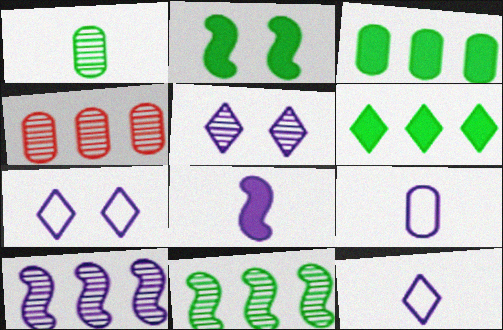[[2, 4, 12]]